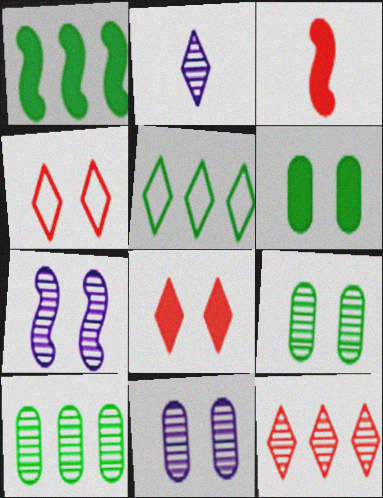[[1, 5, 10], 
[2, 5, 8], 
[3, 5, 11], 
[4, 6, 7]]